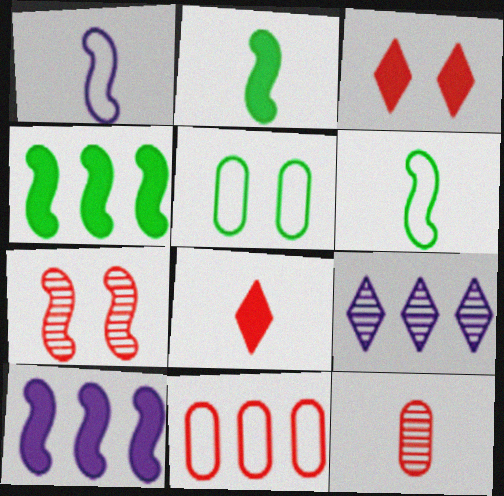[[1, 4, 7], 
[4, 9, 11], 
[6, 7, 10], 
[7, 8, 11]]